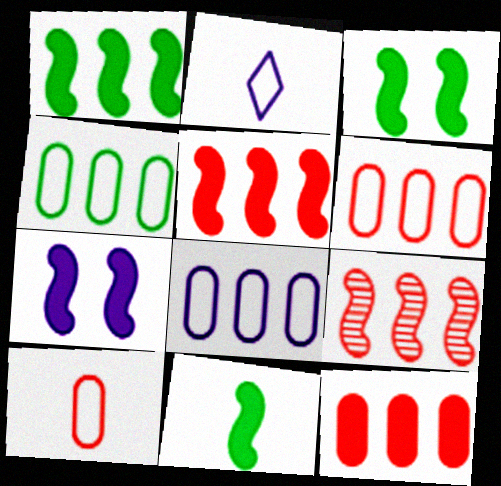[[1, 3, 11], 
[4, 6, 8], 
[5, 7, 11]]